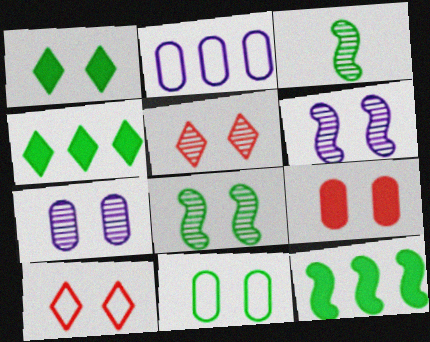[[1, 8, 11], 
[3, 4, 11], 
[5, 7, 8], 
[7, 9, 11]]